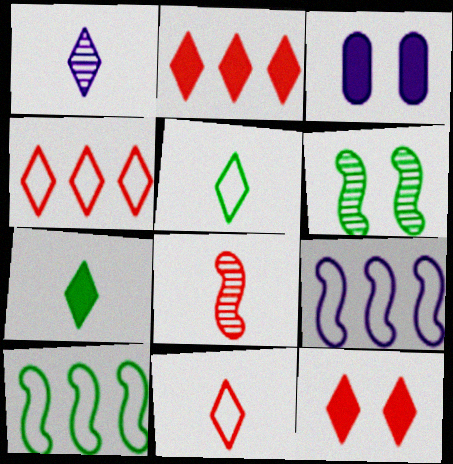[[1, 3, 9], 
[1, 7, 11]]